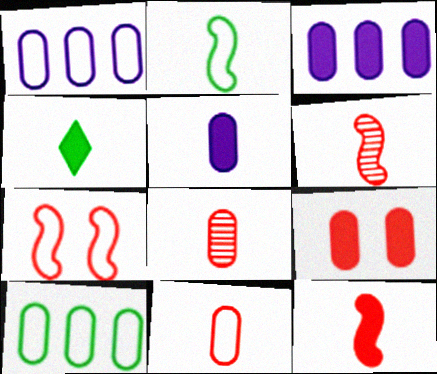[[4, 5, 12]]